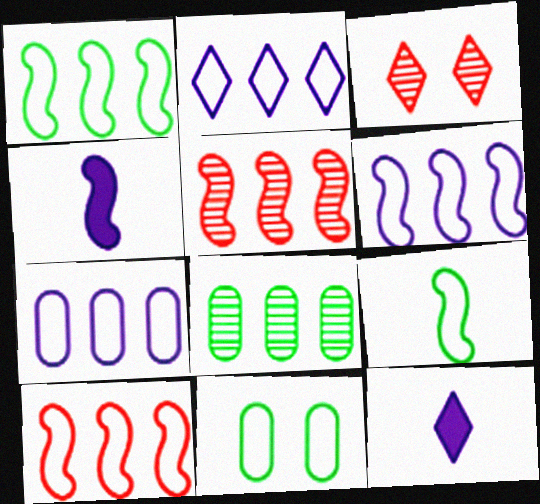[[1, 6, 10], 
[2, 6, 7], 
[5, 11, 12]]